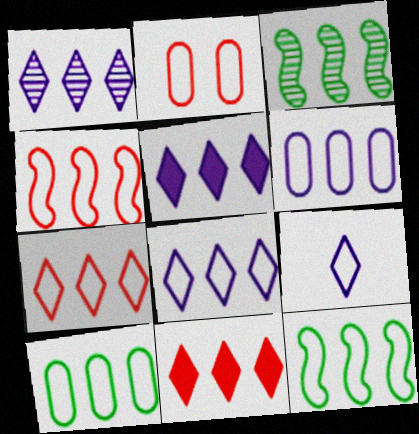[[1, 5, 8], 
[2, 9, 12], 
[3, 6, 11], 
[4, 8, 10], 
[6, 7, 12]]